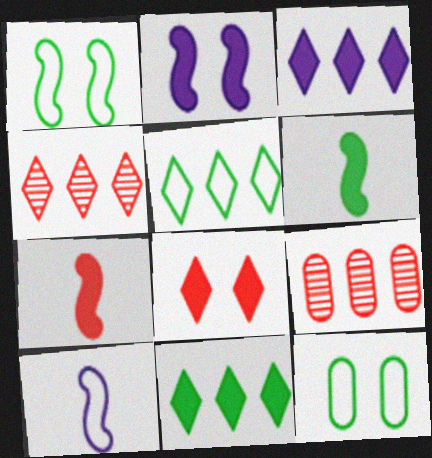[[3, 4, 5]]